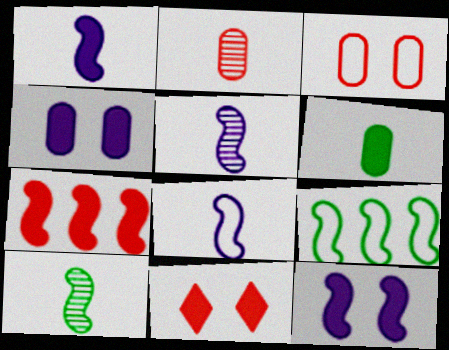[[1, 5, 8]]